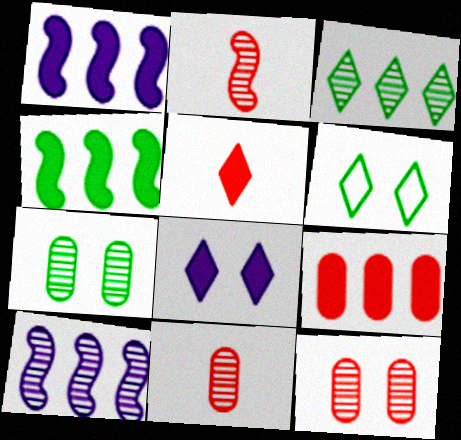[[1, 6, 11]]